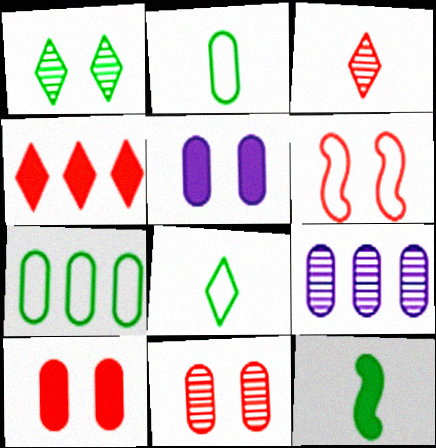[[1, 5, 6], 
[1, 7, 12], 
[2, 9, 10], 
[4, 5, 12]]